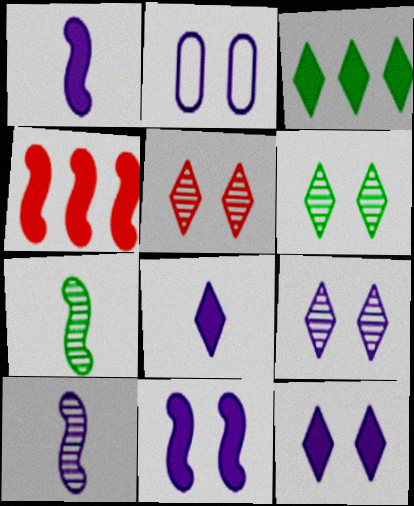[[2, 9, 11], 
[5, 6, 9]]